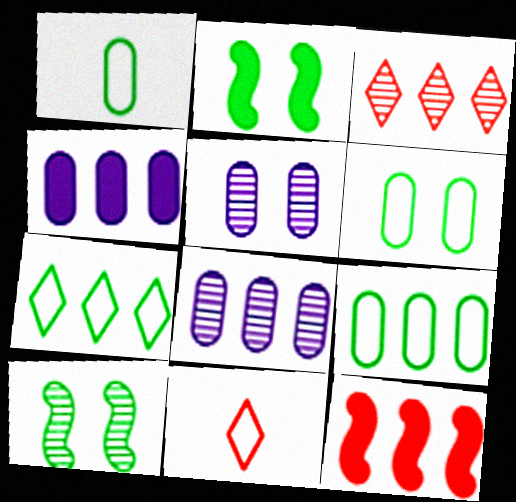[[1, 6, 9], 
[2, 8, 11], 
[4, 10, 11], 
[7, 8, 12]]